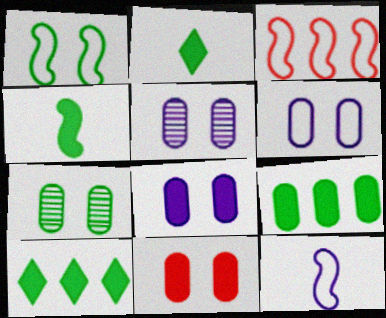[[1, 3, 12], 
[2, 3, 5], 
[5, 6, 8], 
[6, 7, 11]]